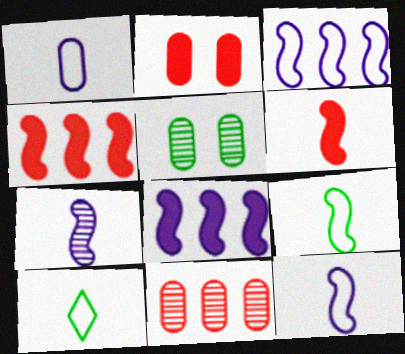[[6, 7, 9]]